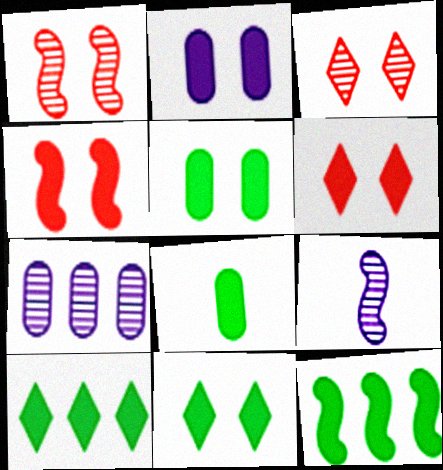[[2, 4, 11], 
[8, 11, 12]]